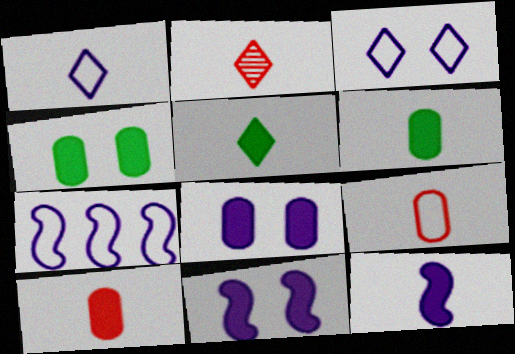[[1, 2, 5], 
[2, 4, 7], 
[5, 10, 12]]